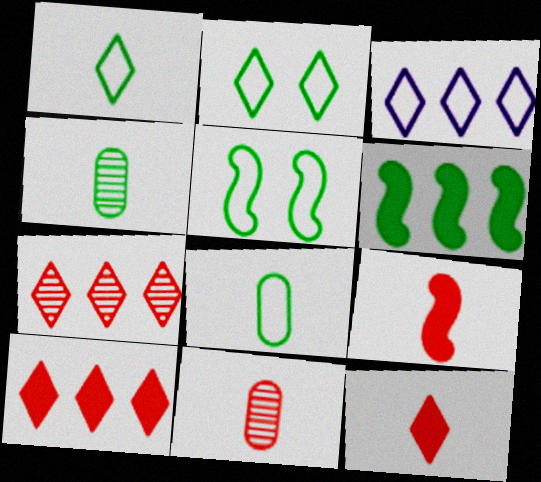[[2, 4, 6]]